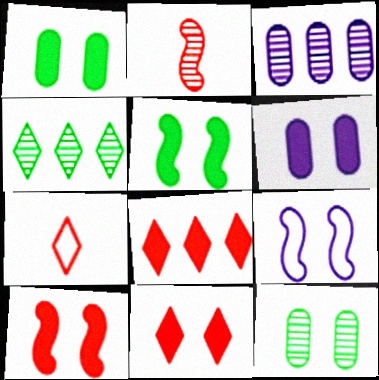[[3, 5, 7], 
[5, 6, 11], 
[9, 11, 12]]